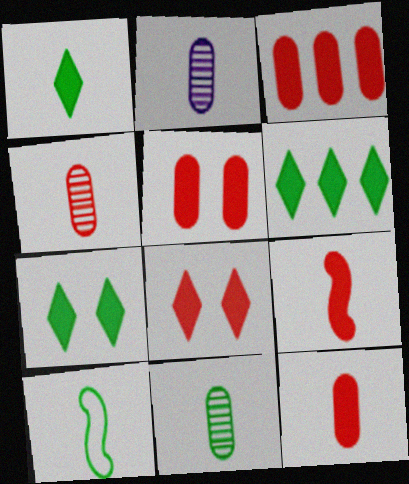[[1, 6, 7], 
[1, 10, 11], 
[2, 4, 11], 
[3, 5, 12], 
[3, 8, 9]]